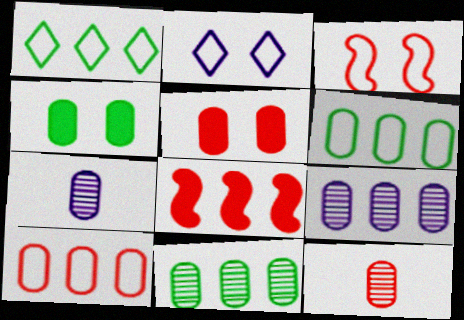[[1, 8, 9], 
[4, 7, 10], 
[5, 6, 7], 
[5, 10, 12]]